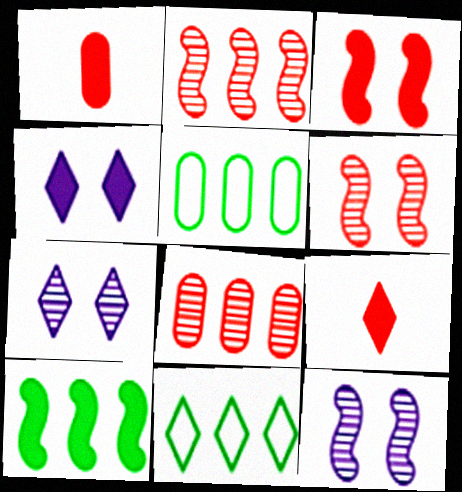[[1, 4, 10], 
[1, 11, 12], 
[5, 9, 12], 
[7, 9, 11]]